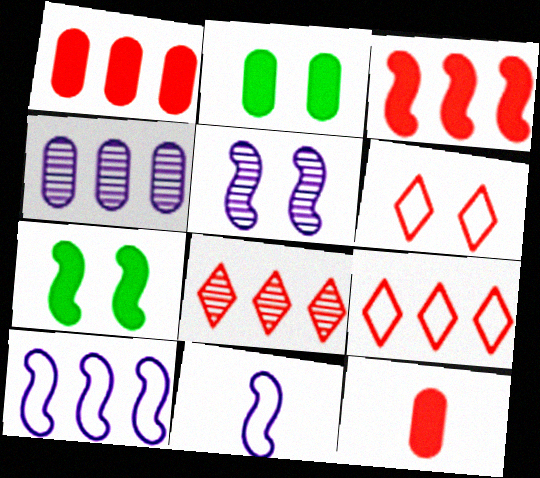[[2, 5, 6], 
[2, 8, 11]]